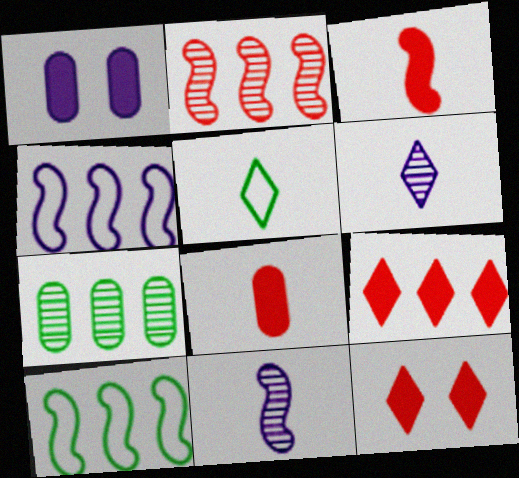[[1, 2, 5], 
[1, 4, 6], 
[4, 7, 9], 
[5, 8, 11]]